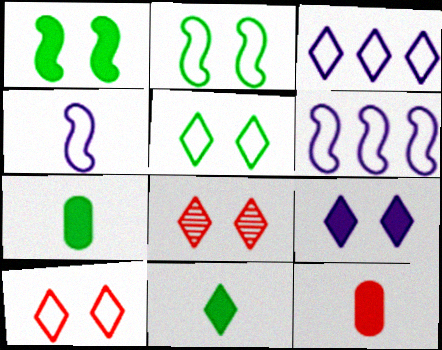[[3, 8, 11], 
[5, 8, 9], 
[6, 7, 8]]